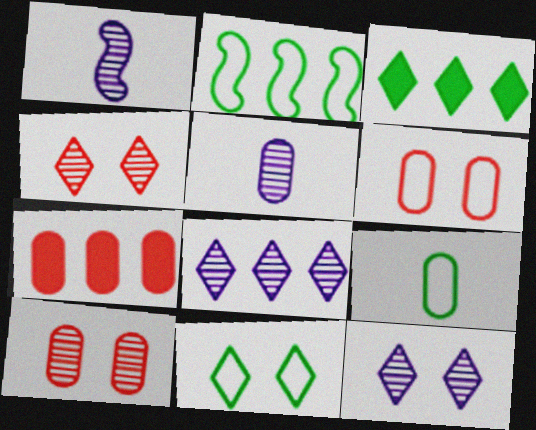[[1, 3, 6], 
[1, 7, 11], 
[2, 7, 8], 
[2, 9, 11]]